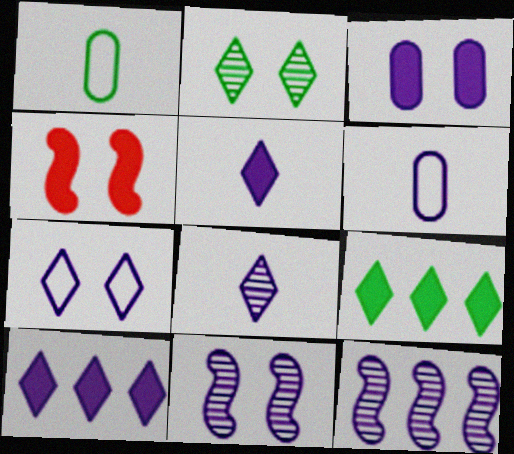[[3, 7, 11], 
[6, 10, 11], 
[7, 8, 10]]